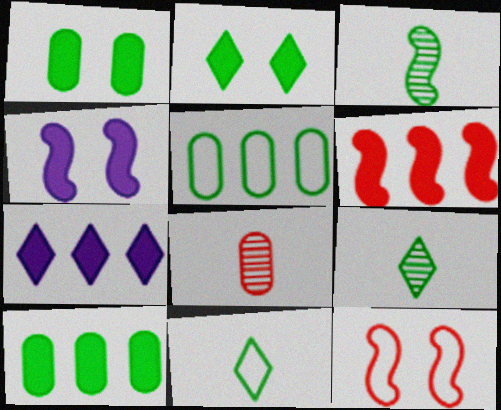[[2, 3, 5], 
[6, 7, 10]]